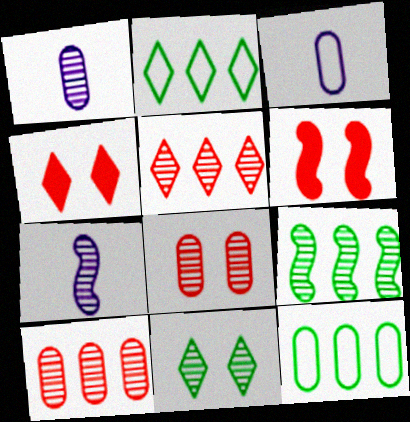[[1, 2, 6], 
[3, 4, 9], 
[4, 7, 12], 
[7, 10, 11]]